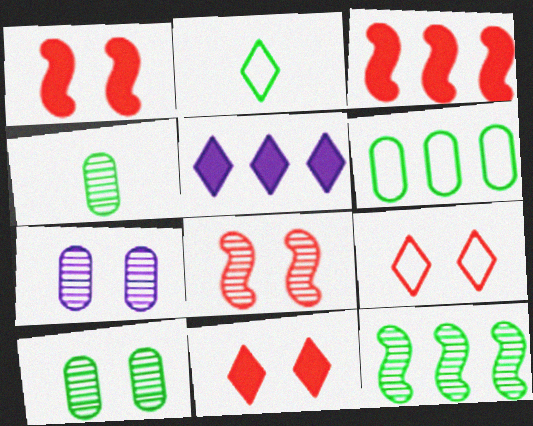[[2, 3, 7]]